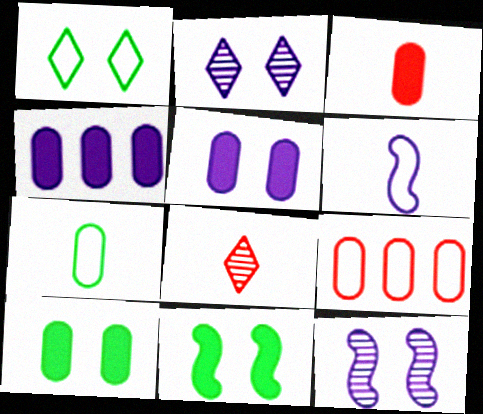[[1, 6, 9], 
[2, 4, 6], 
[3, 4, 10]]